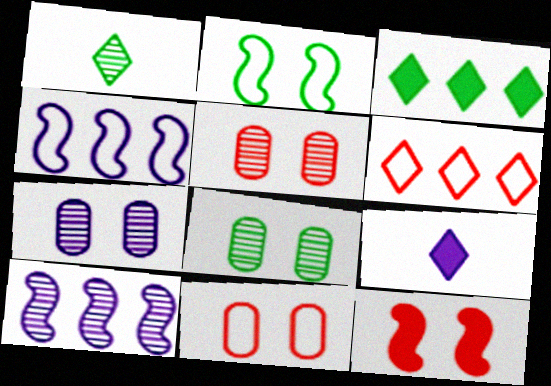[[1, 5, 10], 
[4, 7, 9], 
[5, 7, 8]]